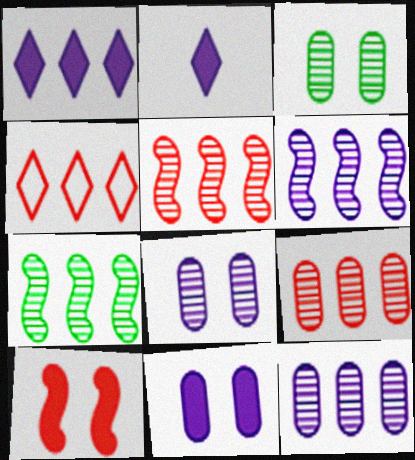[[5, 6, 7]]